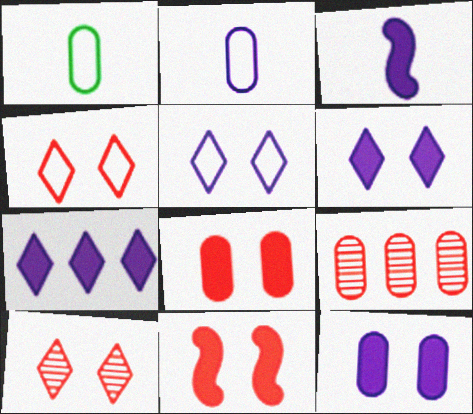[[1, 9, 12], 
[3, 7, 12]]